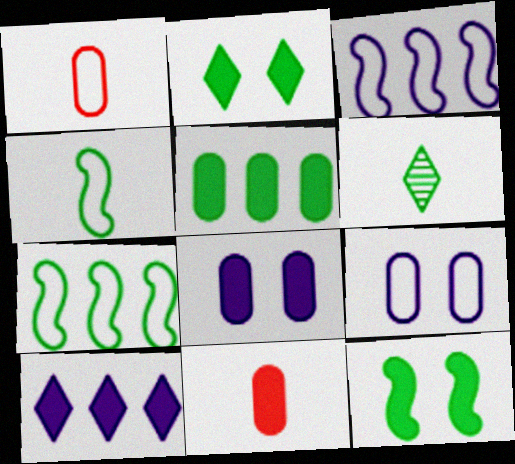[[5, 8, 11], 
[10, 11, 12]]